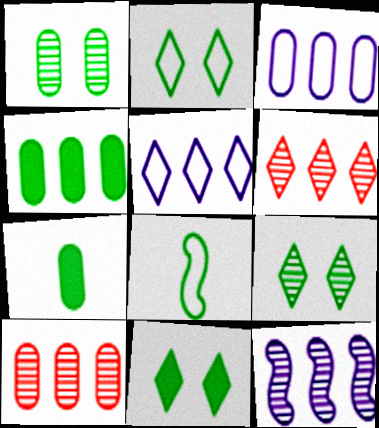[[2, 9, 11], 
[3, 4, 10], 
[4, 8, 9]]